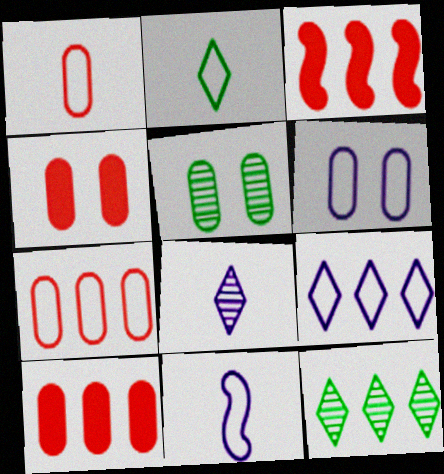[[1, 2, 11], 
[4, 5, 6], 
[4, 11, 12], 
[6, 9, 11]]